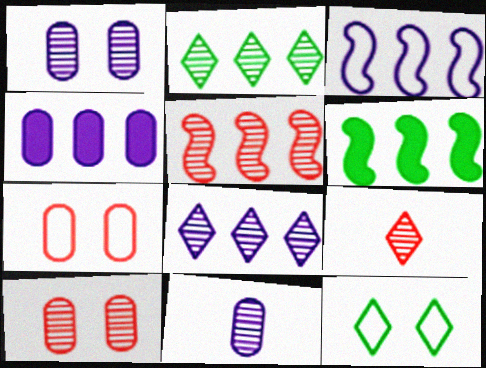[[3, 4, 8], 
[3, 5, 6], 
[5, 9, 10]]